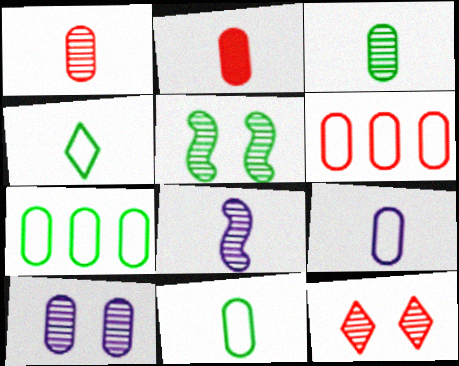[[2, 3, 9], 
[2, 4, 8], 
[2, 7, 10], 
[5, 10, 12]]